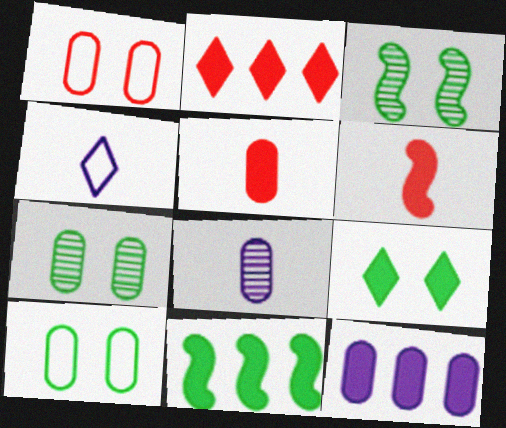[[2, 11, 12], 
[3, 9, 10], 
[6, 9, 12]]